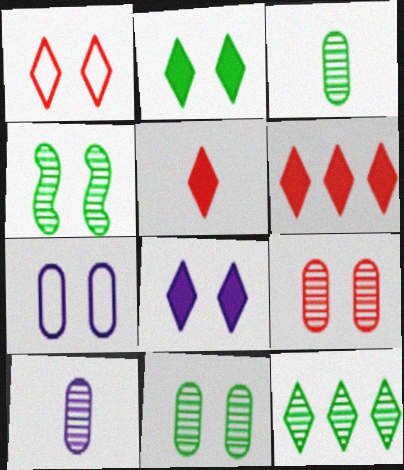[[3, 4, 12]]